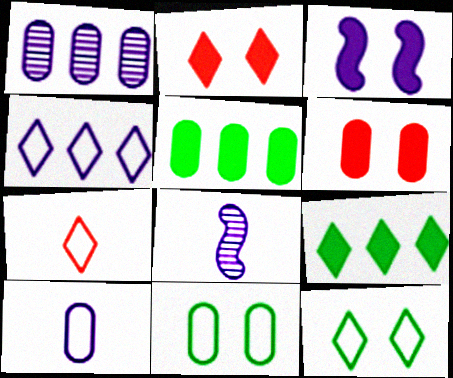[[4, 7, 12]]